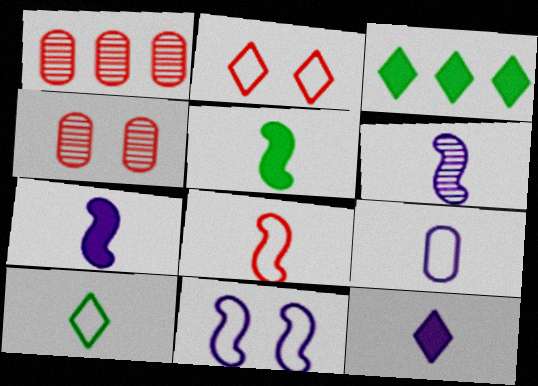[[5, 6, 8], 
[6, 9, 12], 
[8, 9, 10]]